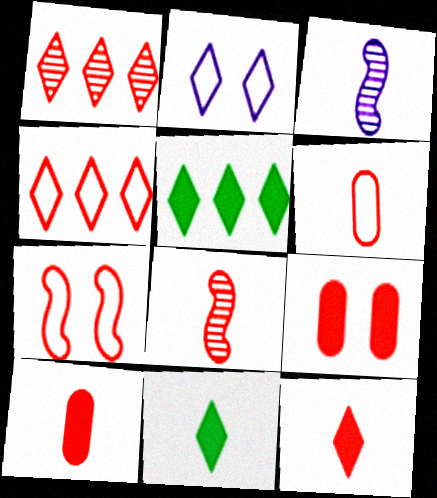[[1, 2, 11], 
[1, 7, 10], 
[3, 6, 11], 
[4, 6, 7], 
[4, 8, 9], 
[6, 8, 12]]